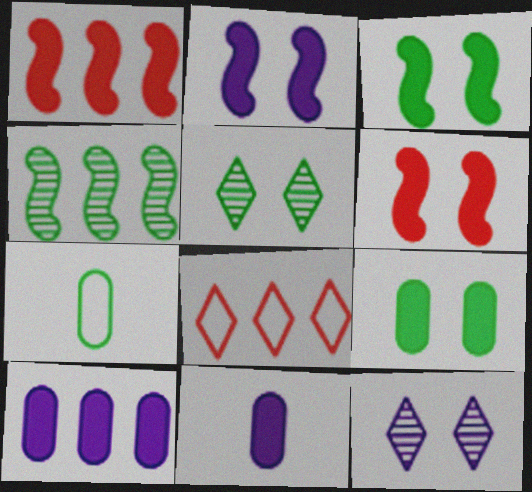[[1, 7, 12], 
[2, 3, 6], 
[4, 8, 10]]